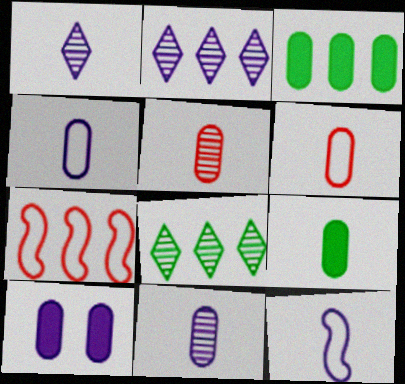[[2, 3, 7], 
[2, 10, 12], 
[4, 5, 9], 
[6, 9, 11]]